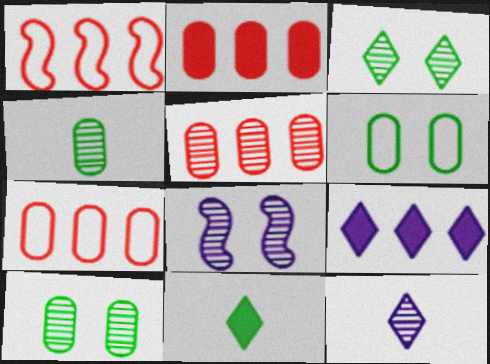[[2, 5, 7], 
[7, 8, 11]]